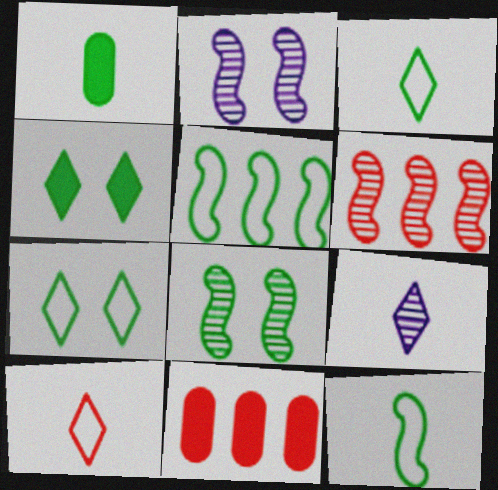[[2, 3, 11]]